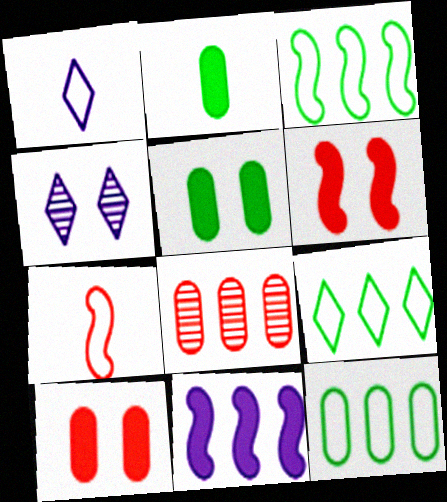[[3, 9, 12], 
[8, 9, 11]]